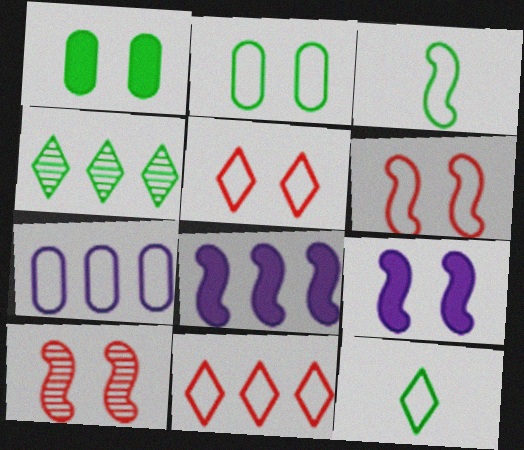[[1, 3, 4], 
[3, 5, 7], 
[3, 8, 10], 
[6, 7, 12]]